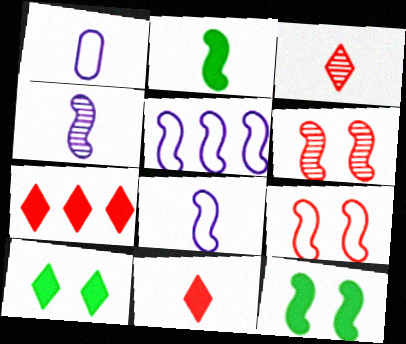[[1, 2, 3], 
[2, 5, 6]]